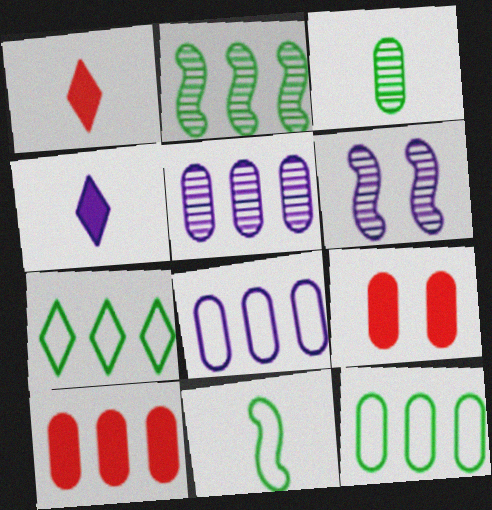[[1, 6, 12], 
[3, 8, 9], 
[4, 6, 8], 
[5, 10, 12]]